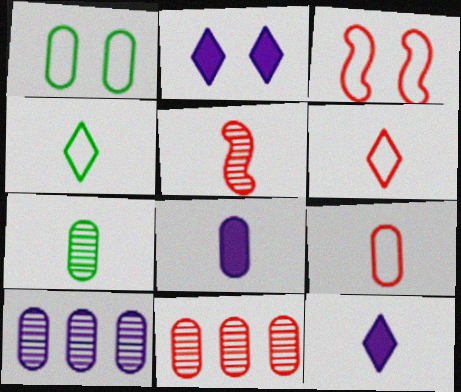[[1, 8, 11], 
[4, 5, 8], 
[7, 8, 9]]